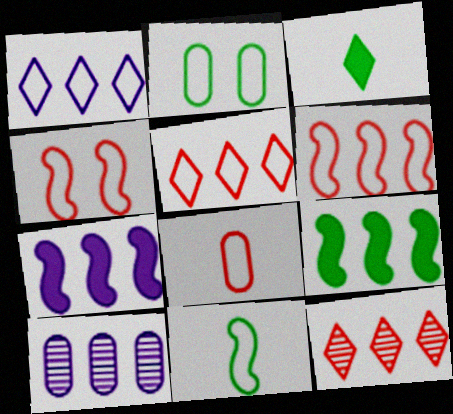[[1, 7, 10], 
[3, 4, 10], 
[4, 5, 8], 
[5, 9, 10]]